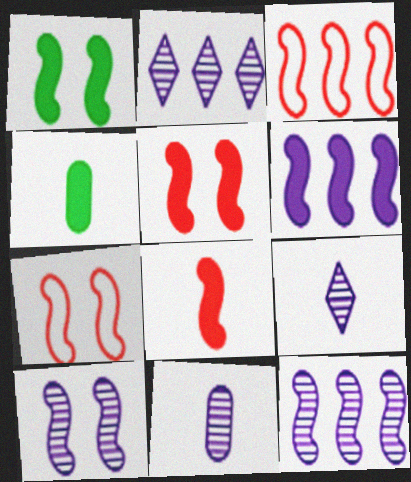[[1, 6, 8], 
[1, 7, 10], 
[2, 4, 7], 
[2, 10, 11]]